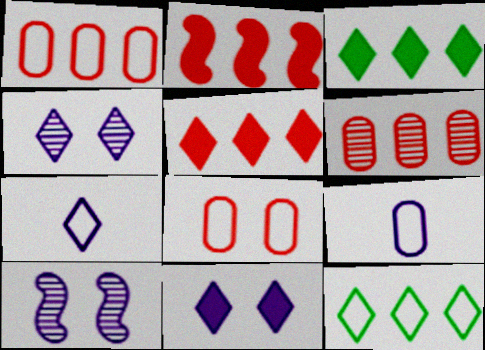[]